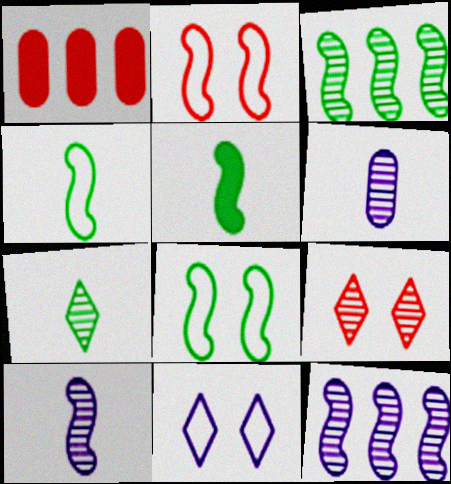[[2, 5, 12], 
[3, 5, 8], 
[3, 6, 9]]